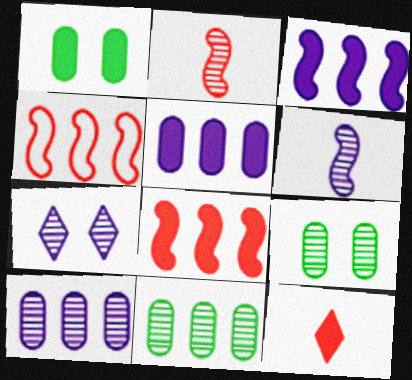[[1, 3, 12], 
[2, 7, 11], 
[6, 7, 10]]